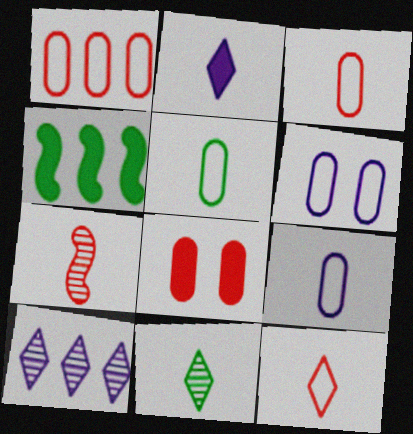[[1, 4, 10], 
[1, 5, 6], 
[2, 4, 8], 
[2, 5, 7], 
[2, 11, 12], 
[3, 5, 9]]